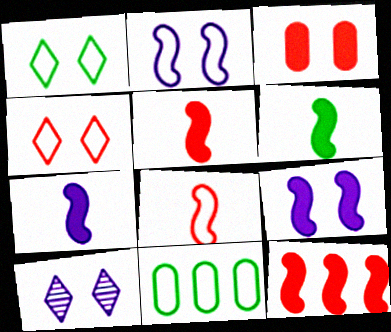[[5, 6, 7], 
[5, 10, 11], 
[6, 9, 12]]